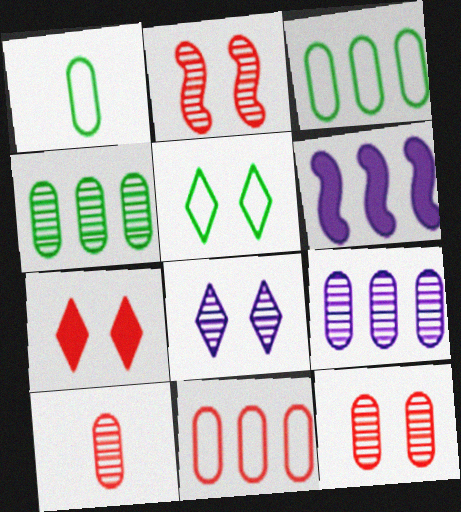[[5, 6, 10], 
[5, 7, 8]]